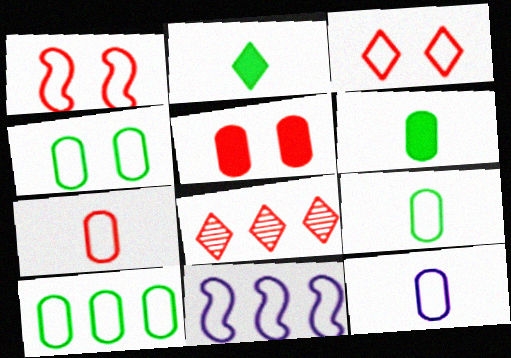[[3, 9, 11], 
[4, 9, 10], 
[7, 9, 12]]